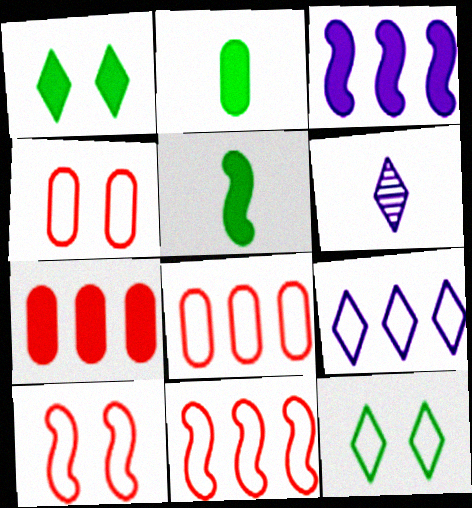[]